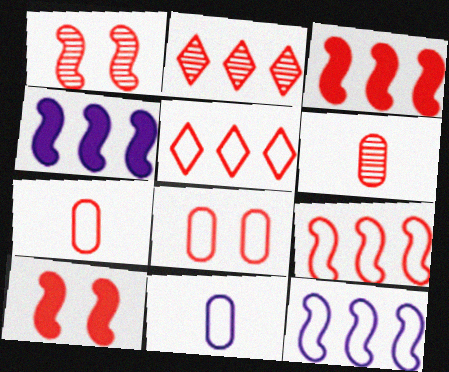[[1, 2, 6], 
[2, 7, 10], 
[5, 6, 10]]